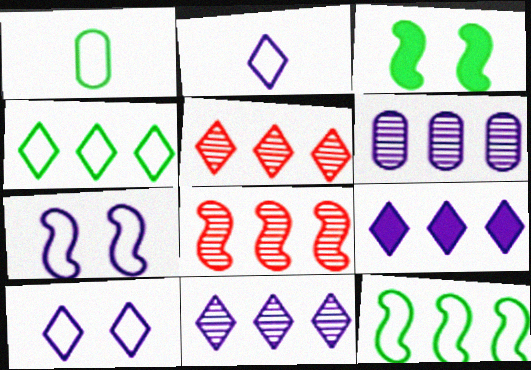[[4, 5, 9]]